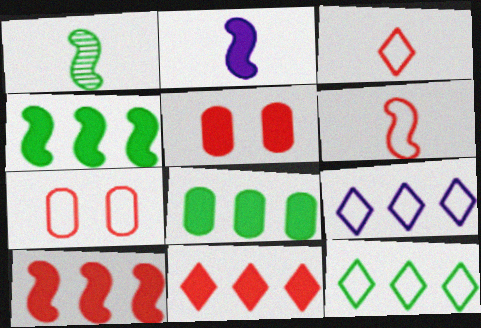[[1, 2, 6], 
[1, 5, 9]]